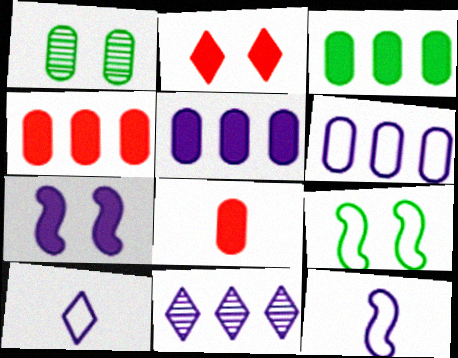[[1, 6, 8], 
[3, 4, 5], 
[8, 9, 11]]